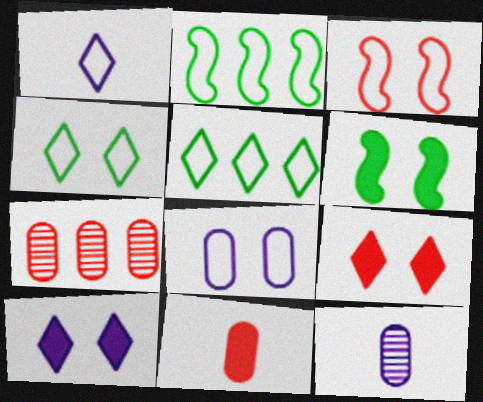[[1, 6, 7], 
[2, 9, 12], 
[3, 4, 8]]